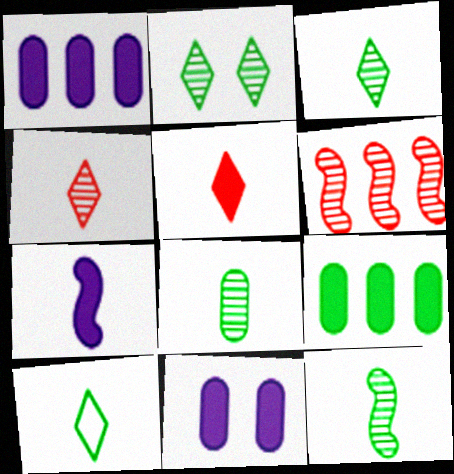[[3, 8, 12], 
[6, 10, 11]]